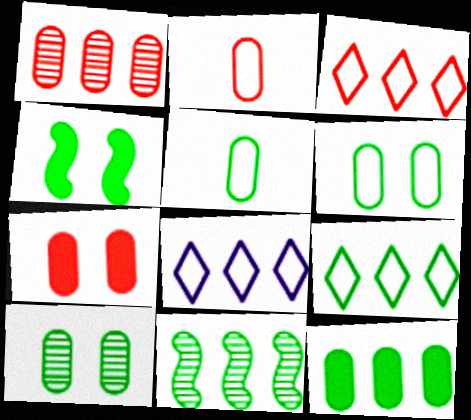[[1, 2, 7], 
[3, 8, 9], 
[5, 10, 12], 
[9, 11, 12]]